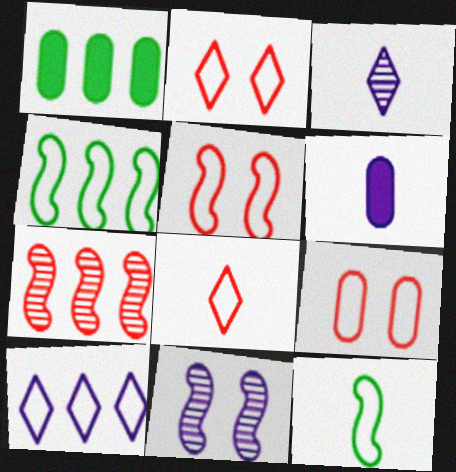[[1, 3, 5], 
[1, 7, 10], 
[1, 8, 11], 
[2, 5, 9], 
[6, 10, 11], 
[9, 10, 12]]